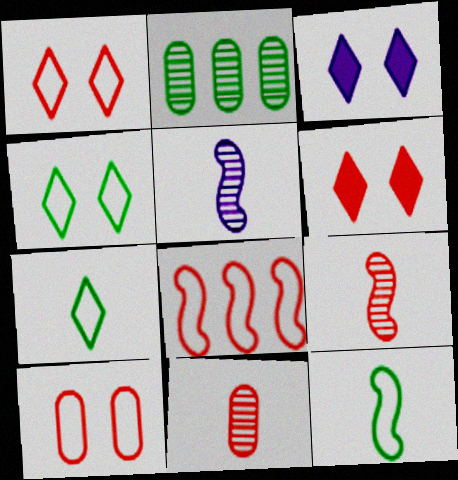[[6, 8, 11]]